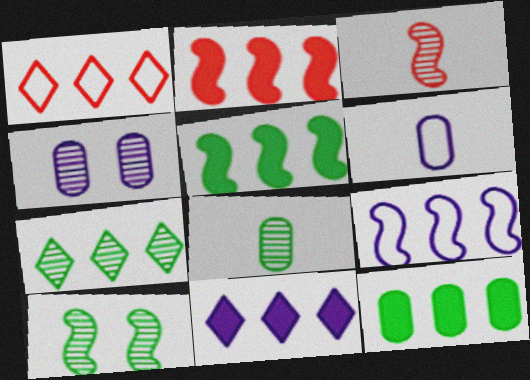[[1, 7, 11], 
[2, 11, 12], 
[3, 4, 7], 
[7, 8, 10]]